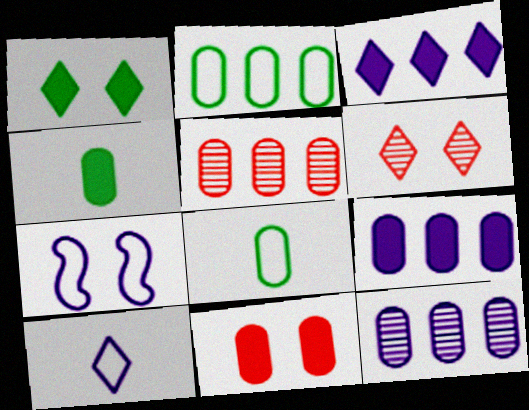[[2, 5, 9], 
[4, 9, 11], 
[8, 11, 12]]